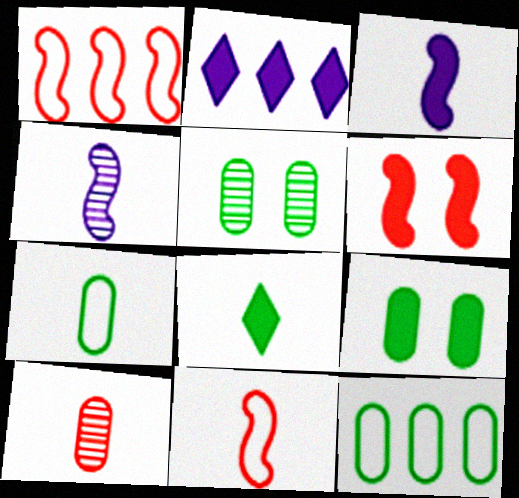[[2, 5, 11]]